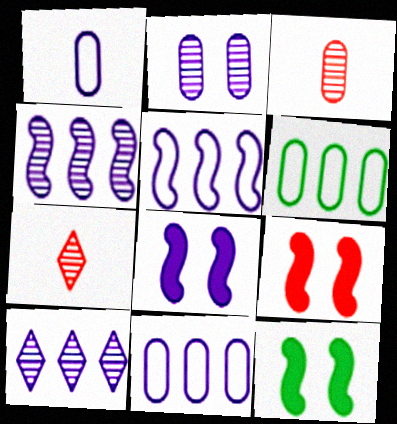[[1, 8, 10], 
[6, 7, 8], 
[7, 11, 12], 
[8, 9, 12]]